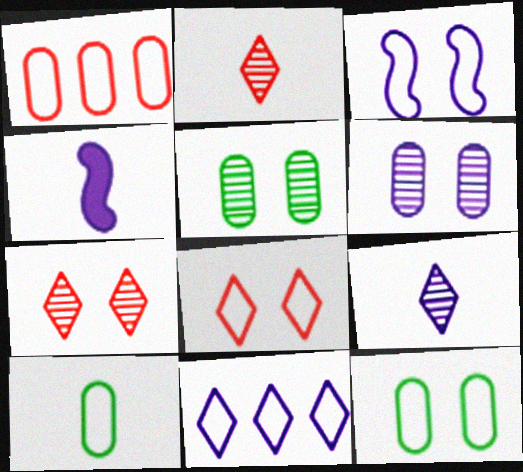[[2, 4, 10], 
[3, 8, 12], 
[4, 6, 11]]